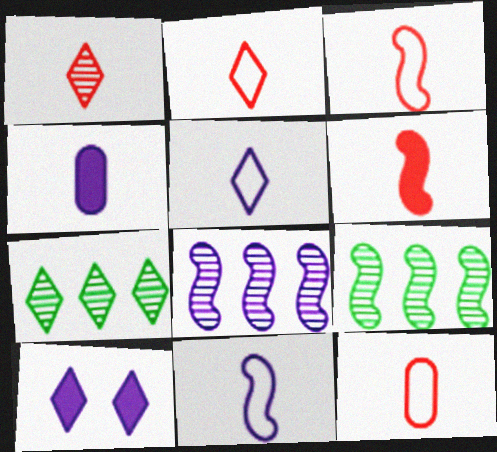[[1, 6, 12], 
[2, 3, 12], 
[2, 7, 10], 
[9, 10, 12]]